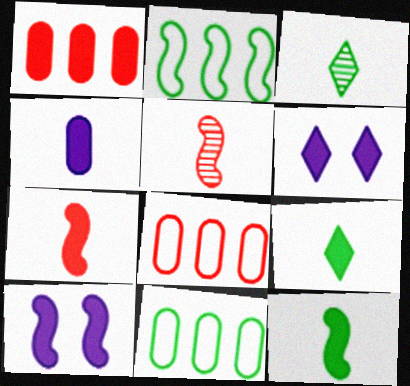[[1, 6, 12], 
[1, 9, 10], 
[2, 5, 10], 
[3, 8, 10], 
[4, 7, 9], 
[5, 6, 11]]